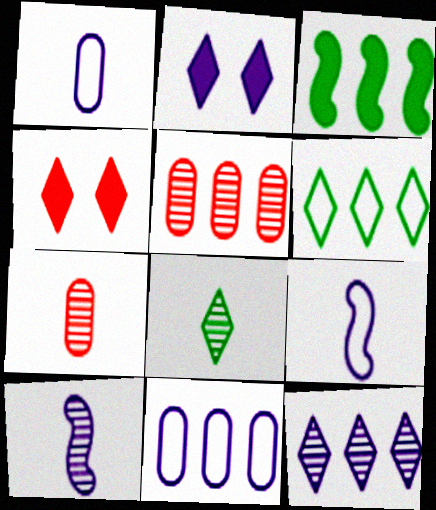[[2, 10, 11], 
[7, 8, 10]]